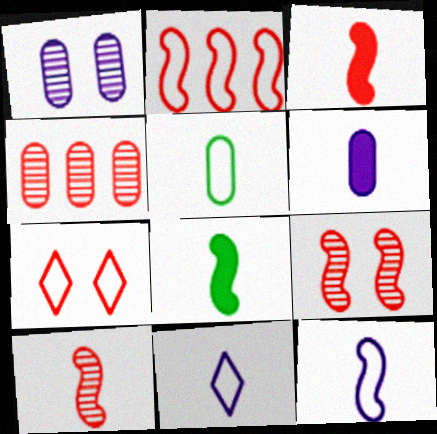[[2, 3, 9], 
[3, 4, 7], 
[8, 10, 12]]